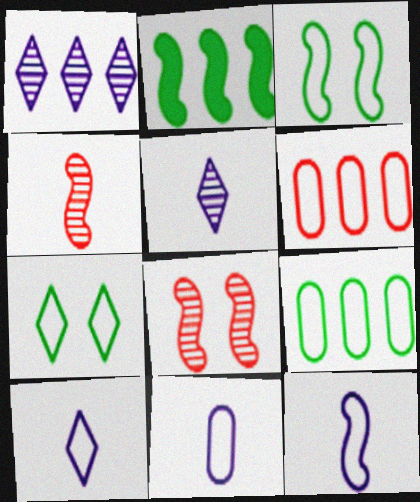[[1, 2, 6], 
[2, 8, 12], 
[3, 6, 10], 
[6, 7, 12], 
[10, 11, 12]]